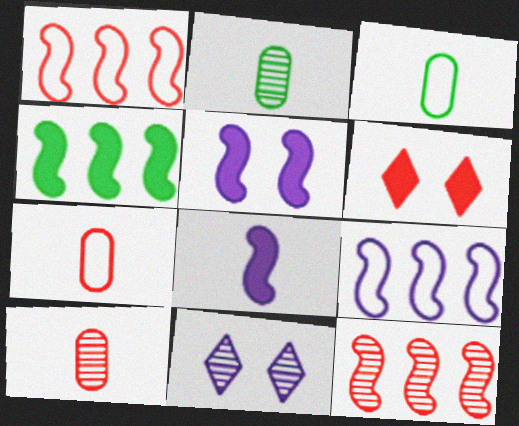[[1, 6, 10], 
[2, 6, 9], 
[2, 11, 12], 
[4, 7, 11], 
[4, 9, 12], 
[6, 7, 12]]